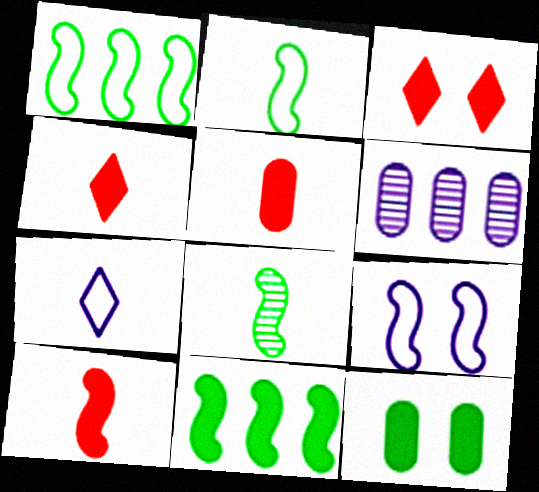[[2, 3, 6], 
[4, 5, 10], 
[5, 7, 8]]